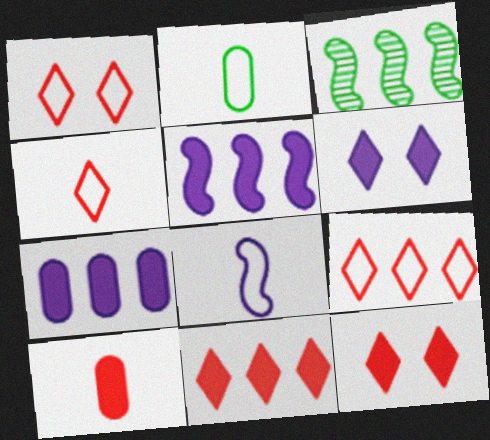[[1, 4, 9], 
[2, 4, 8], 
[3, 7, 9]]